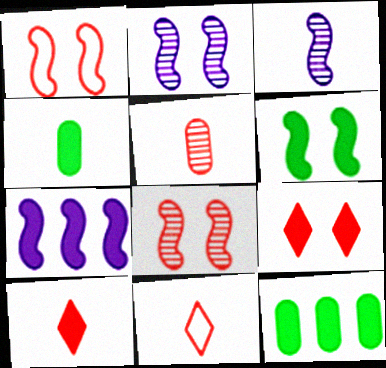[[1, 2, 6], 
[2, 11, 12], 
[3, 4, 11], 
[4, 7, 9]]